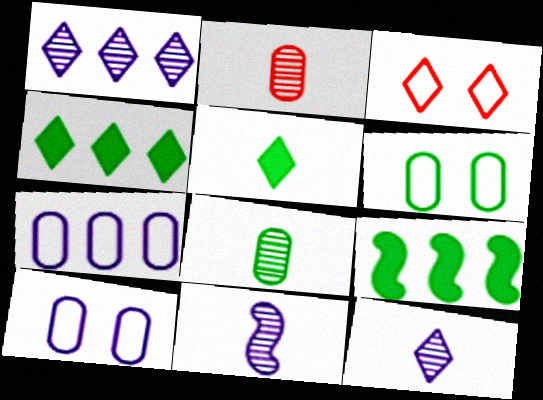[[1, 3, 5], 
[3, 4, 12]]